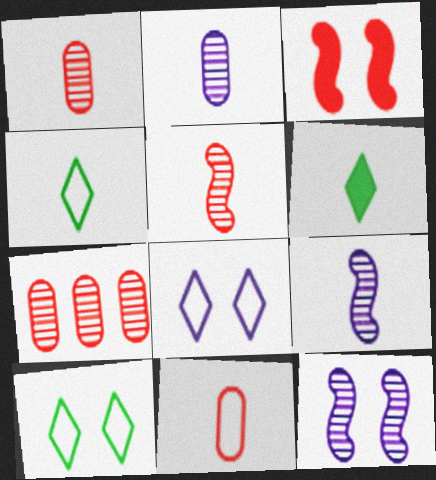[[6, 9, 11]]